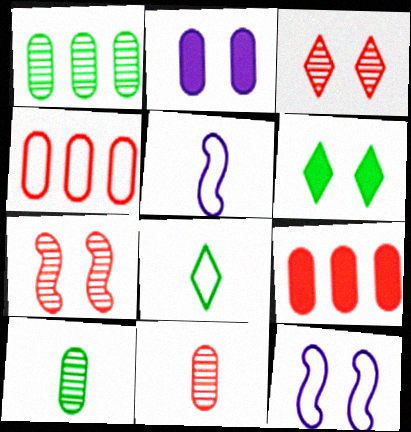[[2, 4, 10], 
[4, 8, 12]]